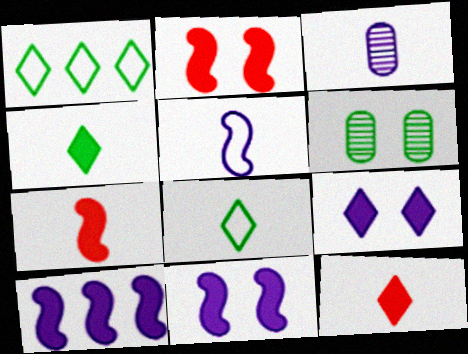[[1, 2, 3], 
[3, 7, 8]]